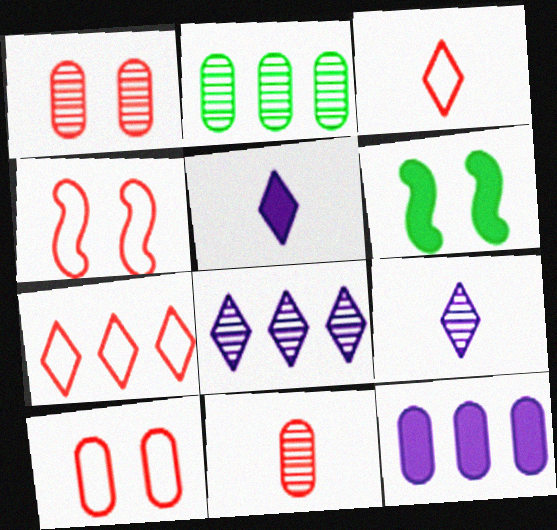[[2, 4, 5]]